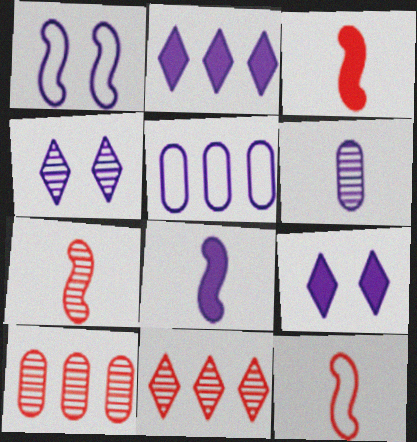[[1, 2, 6], 
[3, 7, 12], 
[4, 5, 8]]